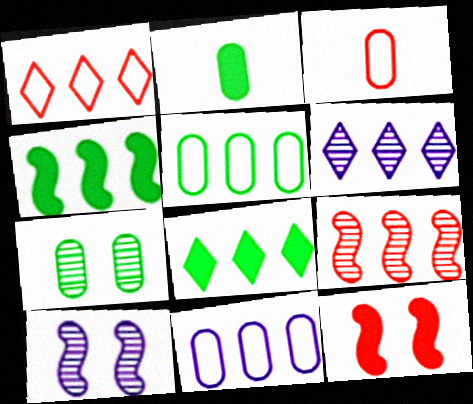[[1, 2, 10], 
[1, 6, 8], 
[2, 5, 7], 
[3, 8, 10], 
[8, 9, 11]]